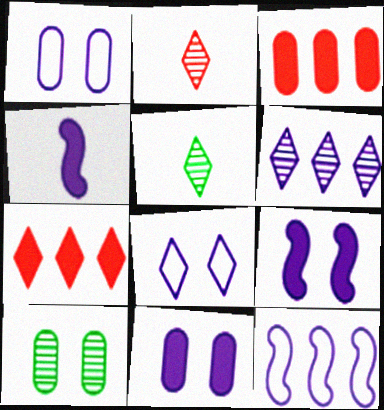[[1, 4, 6], 
[5, 7, 8]]